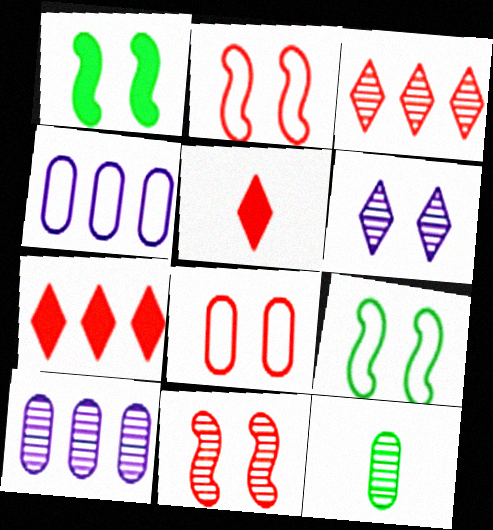[[1, 6, 8], 
[5, 9, 10]]